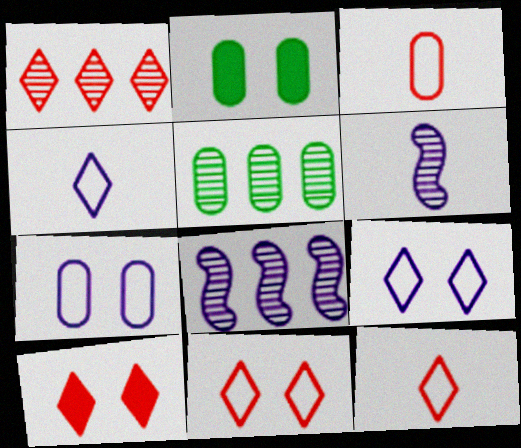[[1, 5, 8], 
[1, 10, 12], 
[2, 8, 12]]